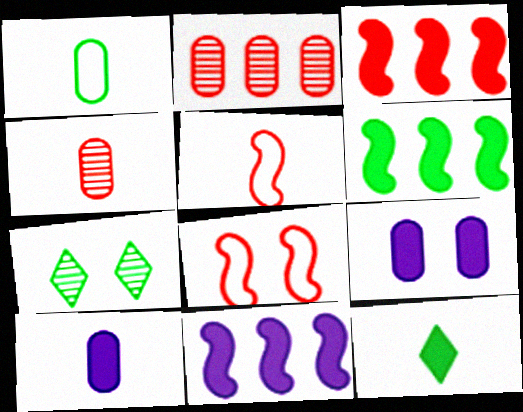[[1, 2, 9], 
[1, 4, 10], 
[1, 6, 7], 
[3, 6, 11], 
[3, 9, 12], 
[7, 8, 9]]